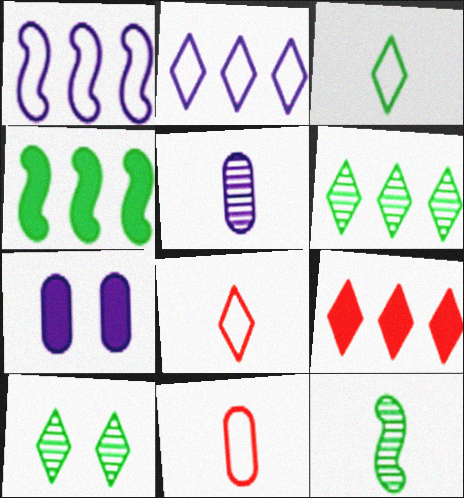[[2, 6, 9]]